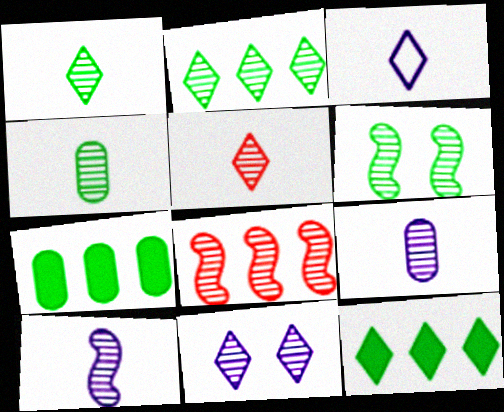[[2, 4, 6], 
[2, 5, 11], 
[4, 5, 10], 
[4, 8, 11], 
[6, 8, 10]]